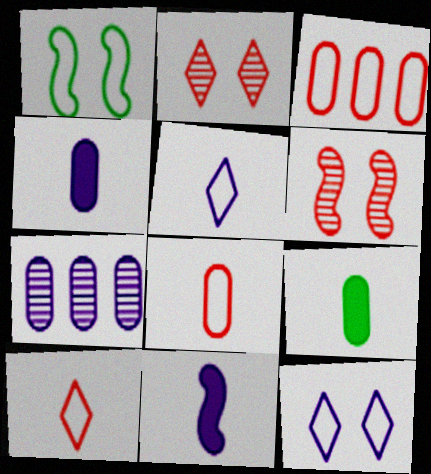[[1, 3, 5], 
[7, 11, 12]]